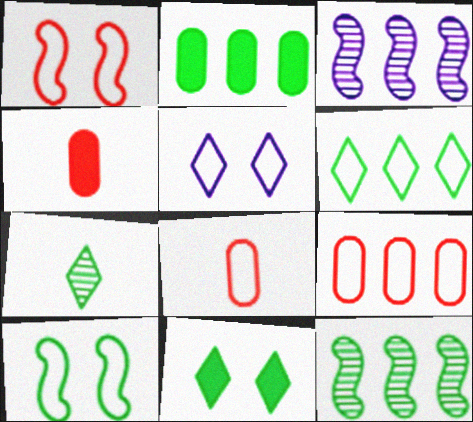[[2, 6, 12], 
[2, 7, 10], 
[3, 8, 11], 
[4, 5, 12], 
[6, 7, 11]]